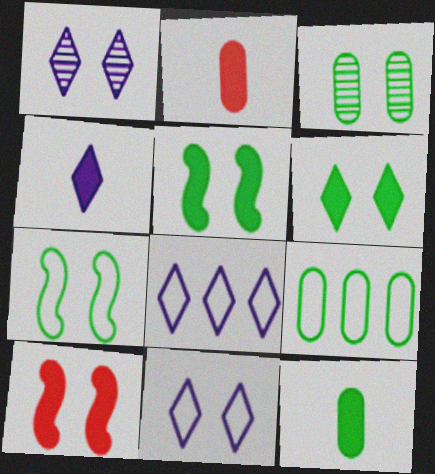[[1, 4, 8], 
[3, 6, 7], 
[3, 9, 12], 
[3, 10, 11]]